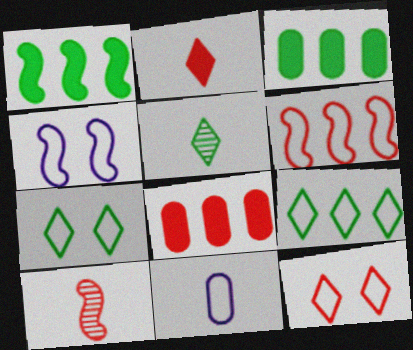[[1, 4, 10], 
[4, 5, 8], 
[6, 7, 11], 
[8, 10, 12]]